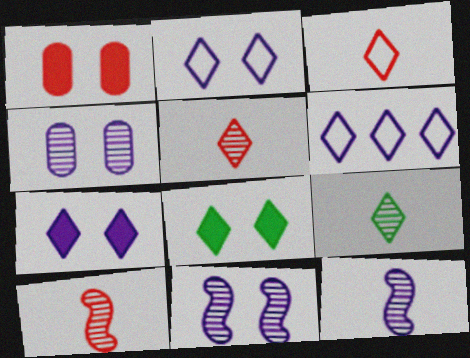[[5, 6, 8]]